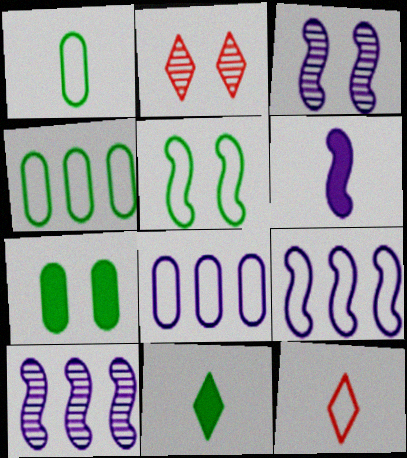[[2, 4, 6], 
[3, 6, 9], 
[5, 8, 12], 
[7, 10, 12]]